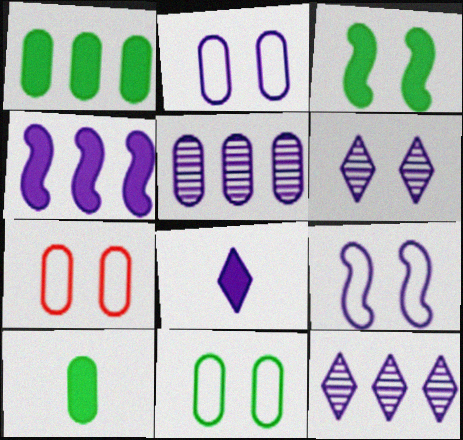[[2, 7, 11], 
[3, 6, 7], 
[5, 7, 10], 
[5, 8, 9]]